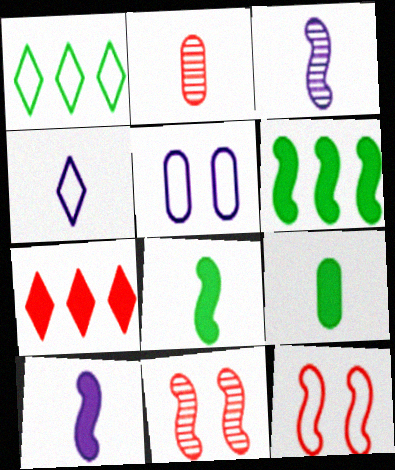[[2, 4, 8], 
[2, 7, 12], 
[3, 6, 12]]